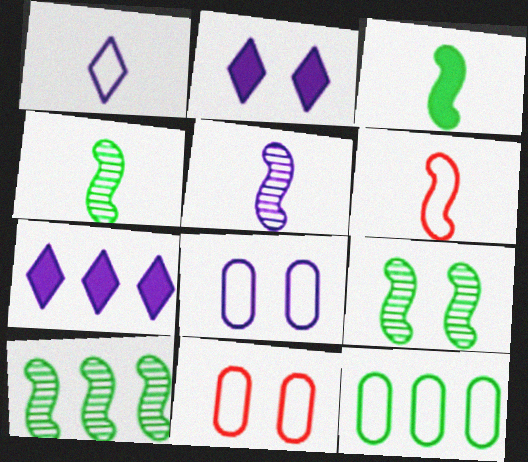[[2, 9, 11], 
[3, 5, 6], 
[4, 7, 11], 
[4, 9, 10], 
[5, 7, 8]]